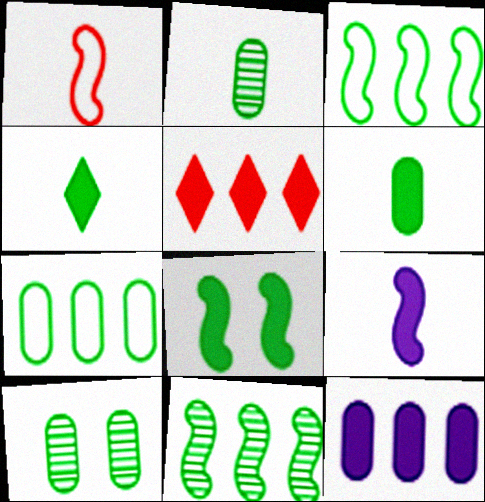[[3, 4, 10], 
[6, 7, 10]]